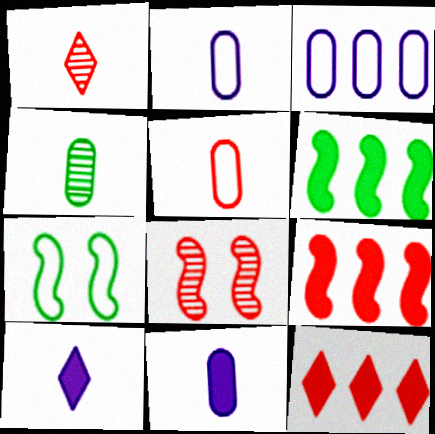[[4, 5, 11], 
[5, 8, 12]]